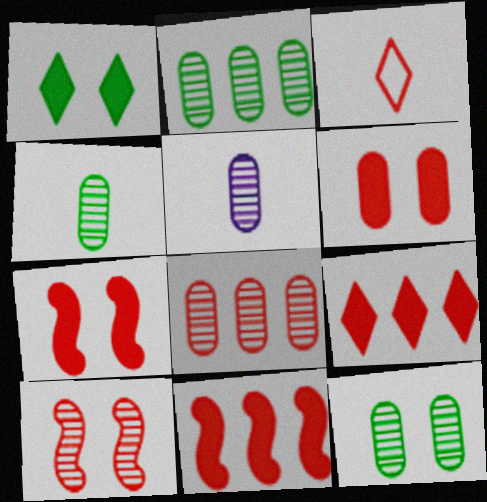[[2, 4, 12], 
[3, 7, 8], 
[5, 8, 12]]